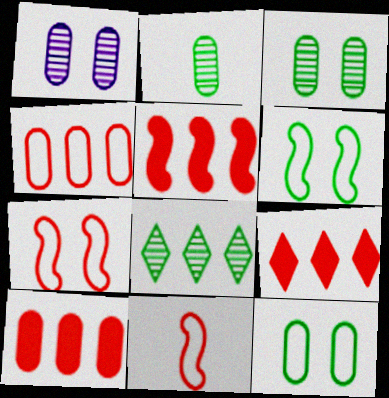[[5, 9, 10]]